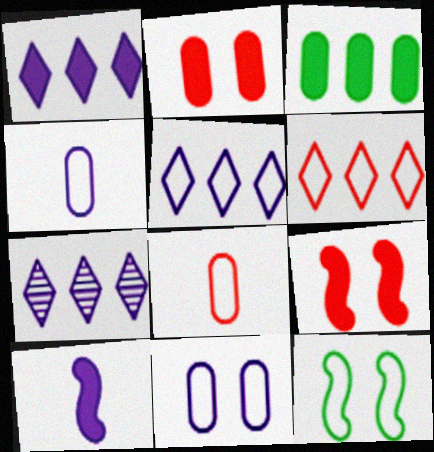[[1, 5, 7], 
[4, 6, 12], 
[5, 8, 12], 
[7, 10, 11]]